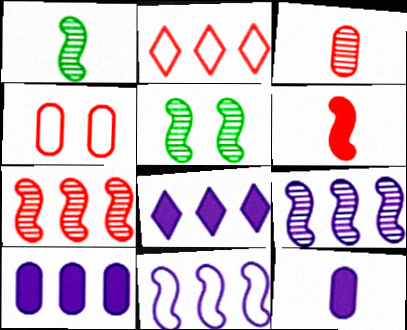[[1, 4, 8], 
[2, 5, 12], 
[5, 6, 11]]